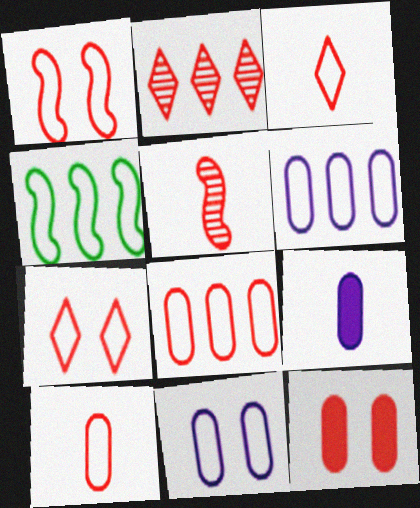[[1, 3, 8], 
[3, 4, 11]]